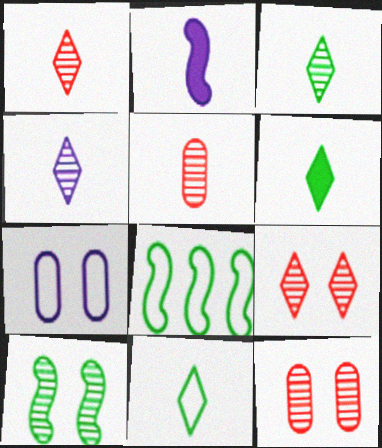[[1, 3, 4], 
[2, 5, 11], 
[3, 6, 11]]